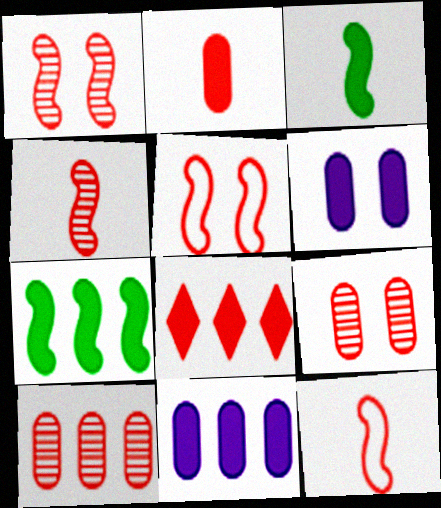[[3, 6, 8], 
[7, 8, 11], 
[8, 9, 12]]